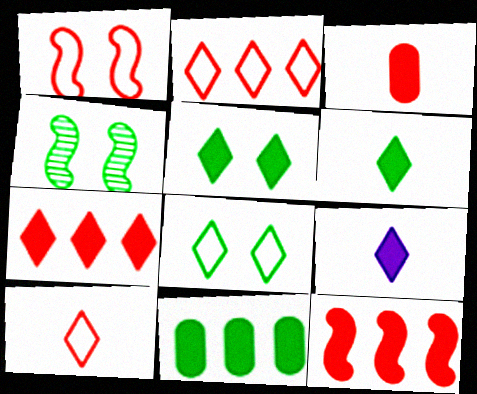[[5, 7, 9]]